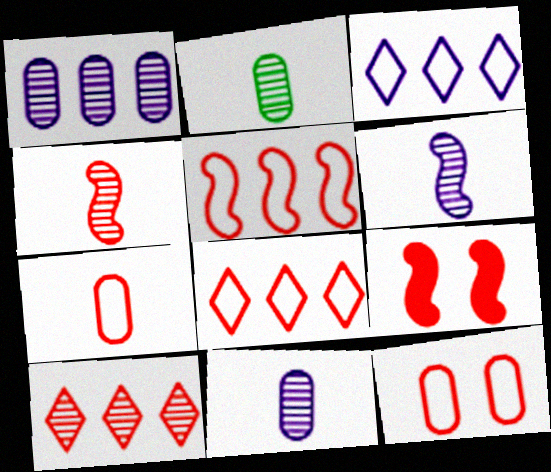[[2, 3, 9], 
[4, 5, 9], 
[7, 9, 10]]